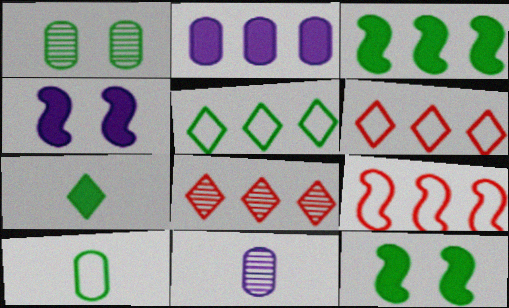[[4, 8, 10], 
[6, 11, 12]]